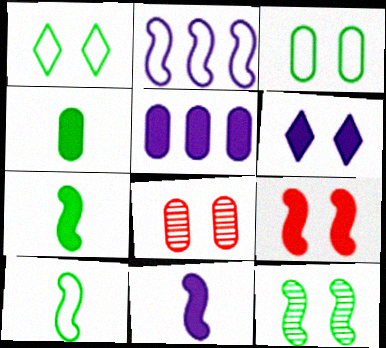[[5, 6, 11]]